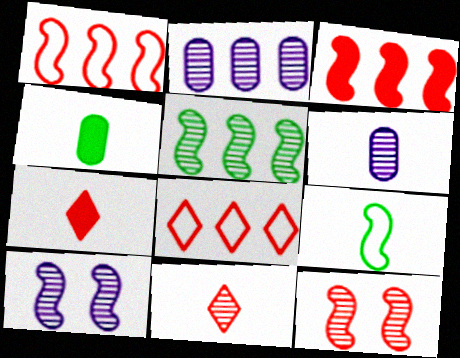[[3, 9, 10], 
[4, 8, 10], 
[6, 7, 9]]